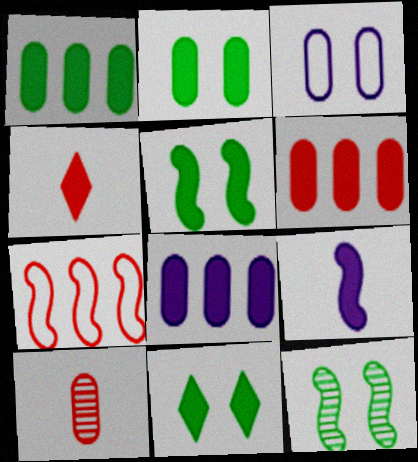[[1, 3, 10], 
[1, 6, 8], 
[2, 5, 11], 
[4, 5, 8], 
[6, 9, 11], 
[7, 9, 12]]